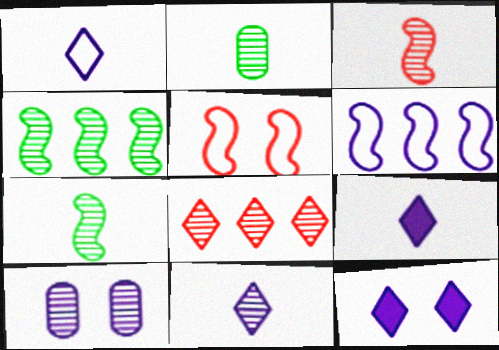[[1, 9, 11], 
[2, 3, 11], 
[6, 9, 10], 
[7, 8, 10]]